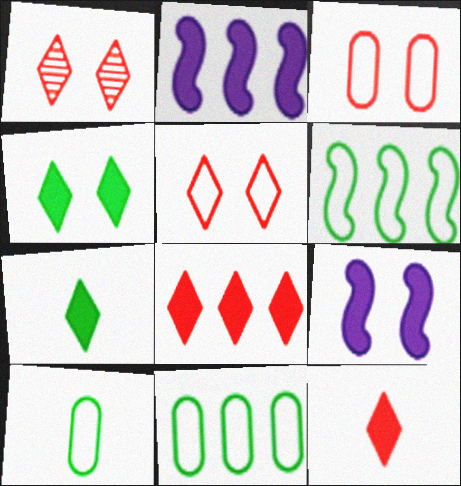[[1, 2, 10]]